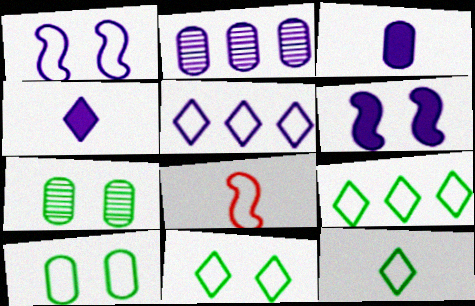[[1, 2, 4], 
[5, 8, 10], 
[9, 11, 12]]